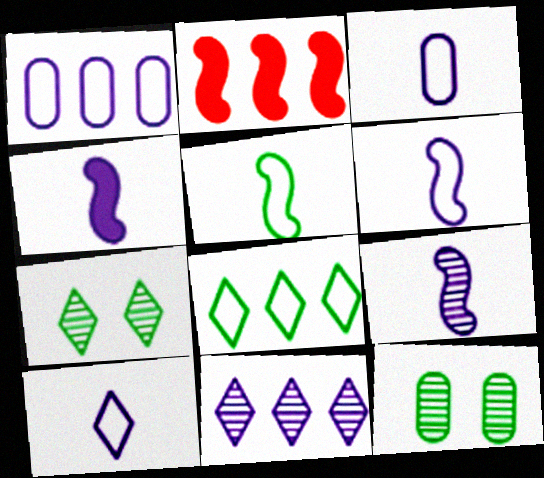[[2, 3, 7], 
[2, 10, 12], 
[3, 6, 10], 
[4, 6, 9]]